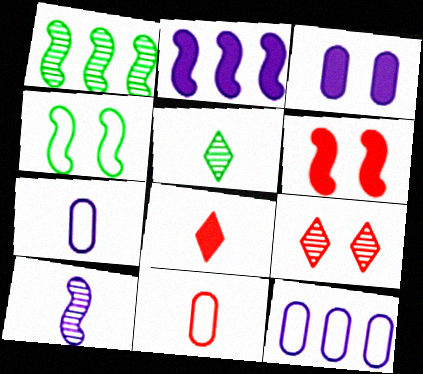[[3, 4, 9], 
[5, 6, 12]]